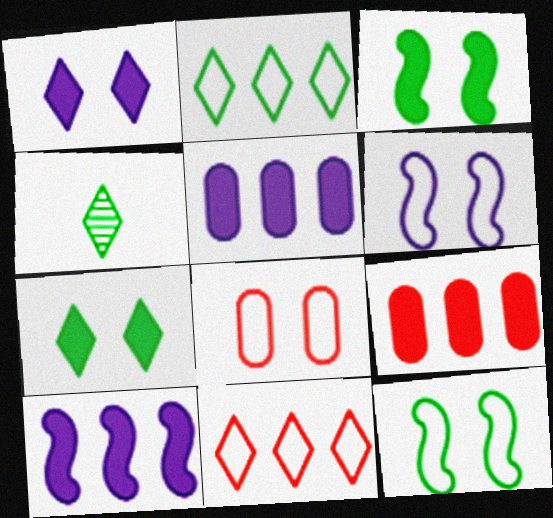[[1, 4, 11], 
[2, 4, 7], 
[4, 6, 9], 
[4, 8, 10]]